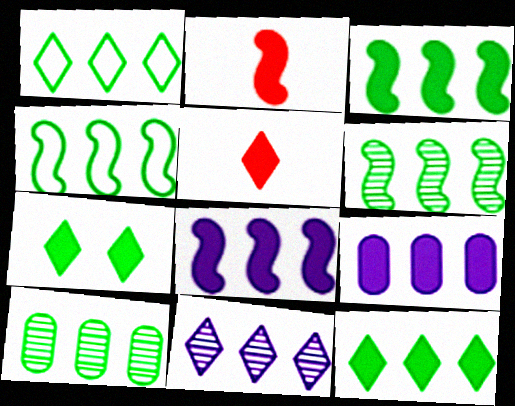[[1, 3, 10], 
[2, 7, 9], 
[3, 4, 6], 
[4, 10, 12]]